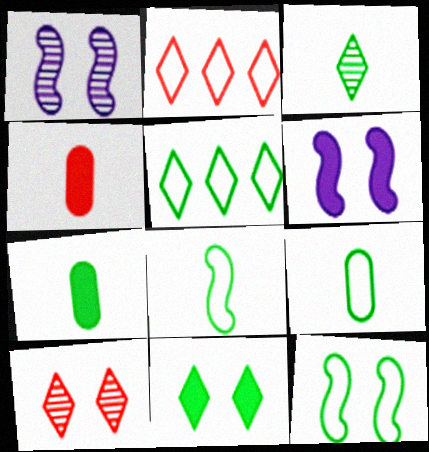[[1, 2, 7], 
[1, 4, 5], 
[3, 5, 11], 
[3, 7, 8], 
[5, 9, 12]]